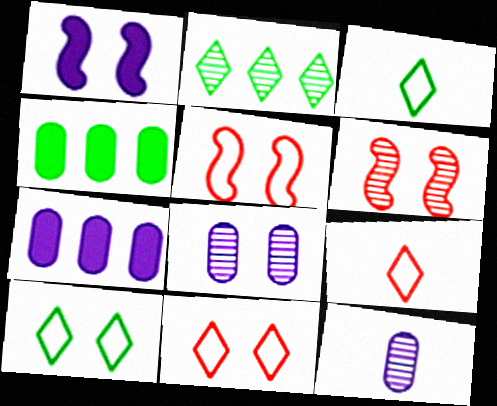[[2, 6, 12], 
[3, 6, 7]]